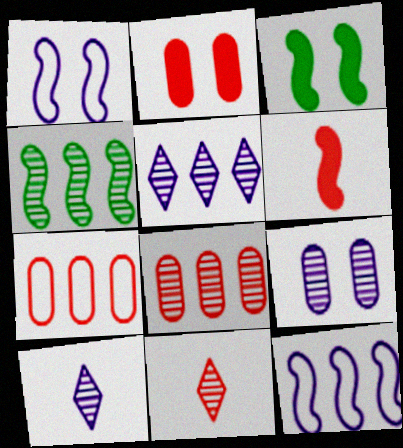[[1, 4, 6], 
[3, 7, 10], 
[4, 5, 8], 
[4, 9, 11]]